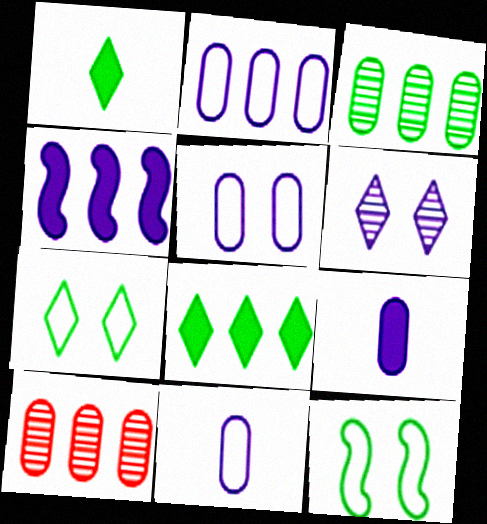[[1, 3, 12], 
[2, 5, 11], 
[4, 6, 11]]